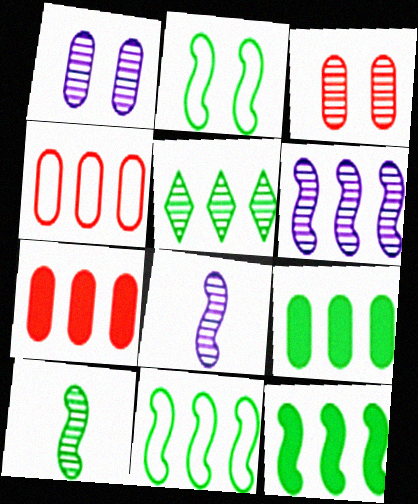[[2, 10, 12], 
[3, 5, 8], 
[5, 9, 11]]